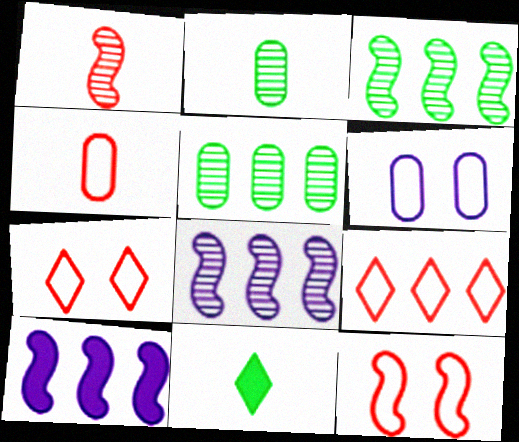[[2, 7, 10], 
[4, 9, 12], 
[5, 9, 10]]